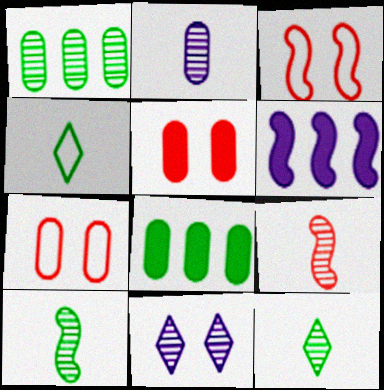[[1, 9, 11], 
[2, 7, 8], 
[2, 9, 12], 
[3, 6, 10], 
[6, 7, 12]]